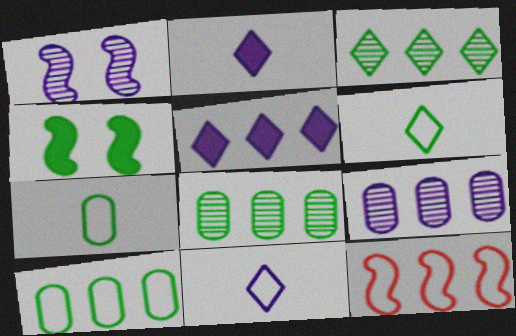[[3, 4, 7], 
[4, 6, 8], 
[5, 8, 12]]